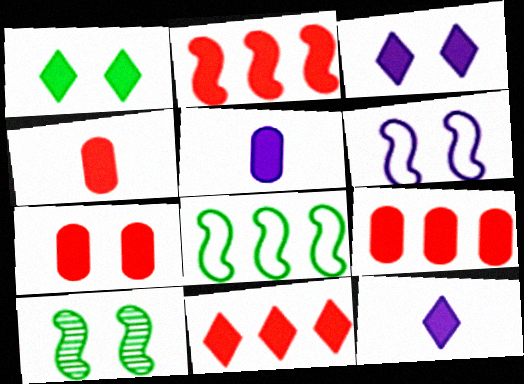[[1, 2, 5], 
[1, 11, 12], 
[2, 9, 11], 
[4, 7, 9]]